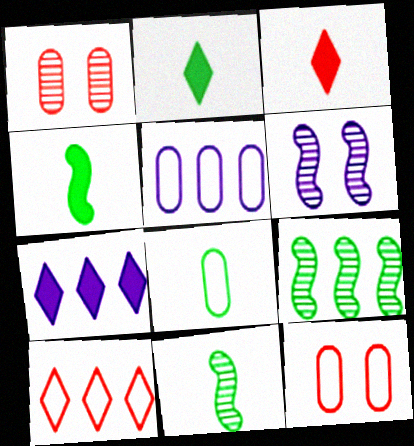[[2, 8, 11], 
[5, 8, 12], 
[7, 11, 12]]